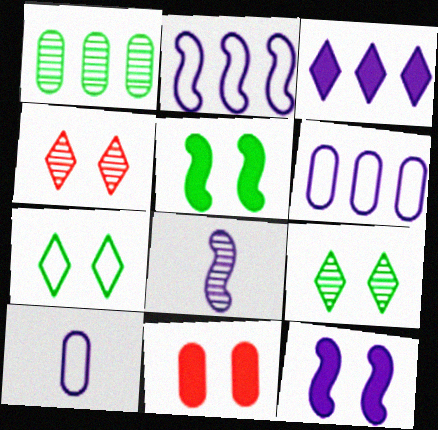[[1, 4, 8], 
[1, 10, 11], 
[2, 8, 12]]